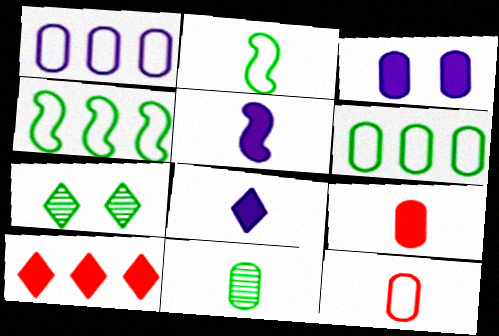[]